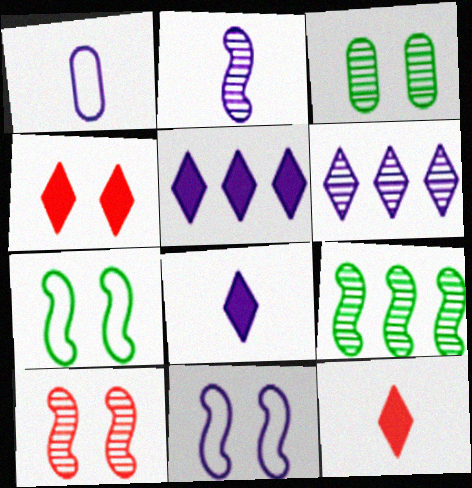[[1, 2, 8], 
[1, 4, 9], 
[2, 9, 10], 
[3, 4, 11]]